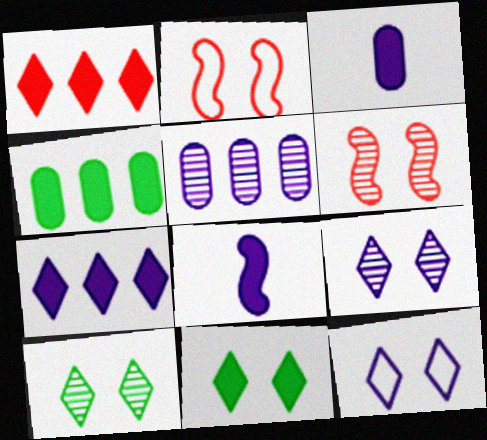[[5, 8, 12]]